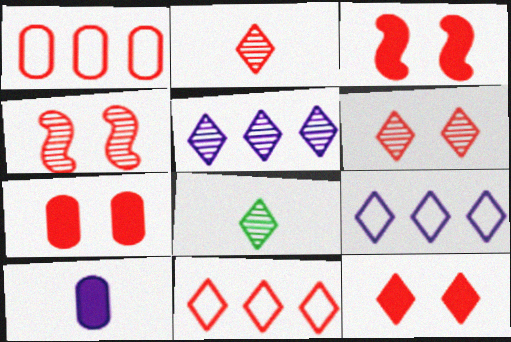[[1, 2, 3], 
[2, 11, 12], 
[3, 7, 12], 
[5, 6, 8], 
[8, 9, 12]]